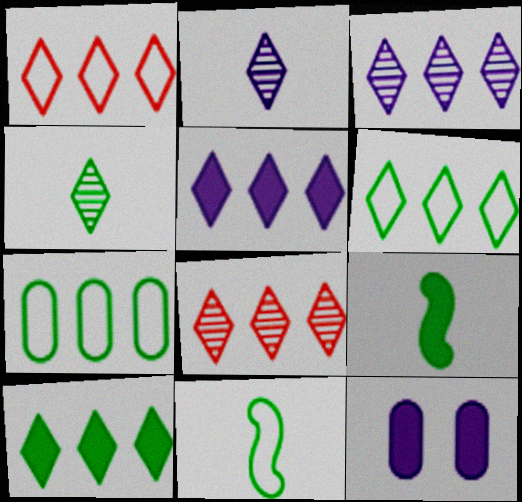[[1, 3, 10], 
[5, 6, 8], 
[8, 11, 12]]